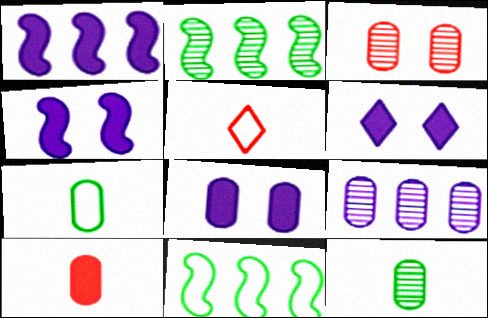[[2, 5, 8], 
[3, 9, 12], 
[4, 6, 8]]